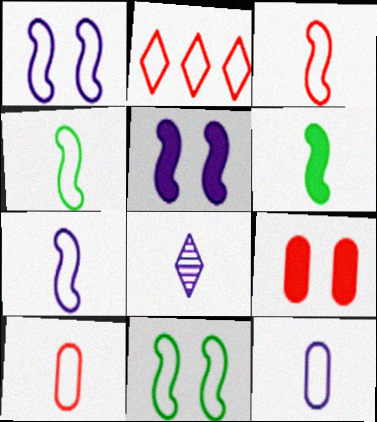[[2, 11, 12], 
[3, 4, 7], 
[6, 8, 10]]